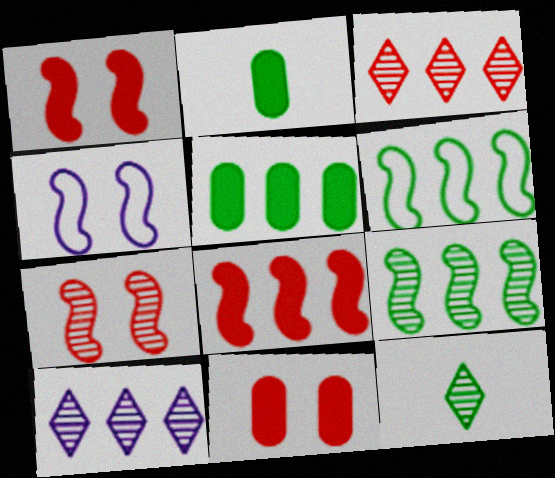[[2, 3, 4]]